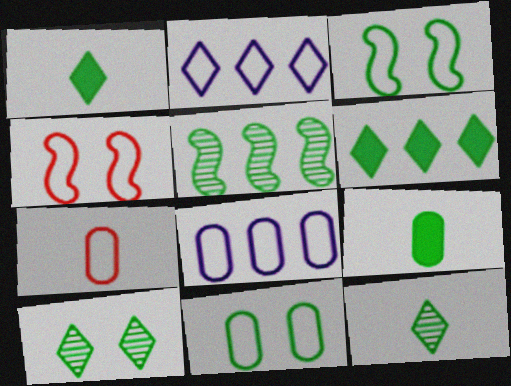[[1, 5, 11], 
[2, 3, 7], 
[7, 8, 11]]